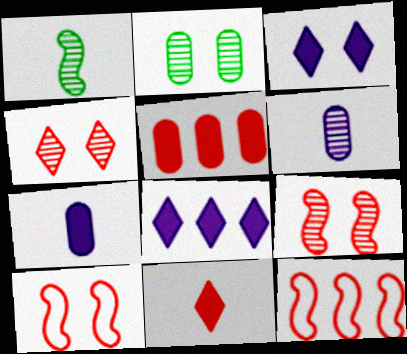[[2, 3, 10]]